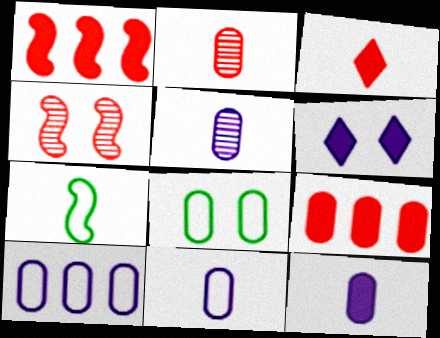[[3, 5, 7], 
[4, 6, 8], 
[5, 8, 9], 
[5, 11, 12]]